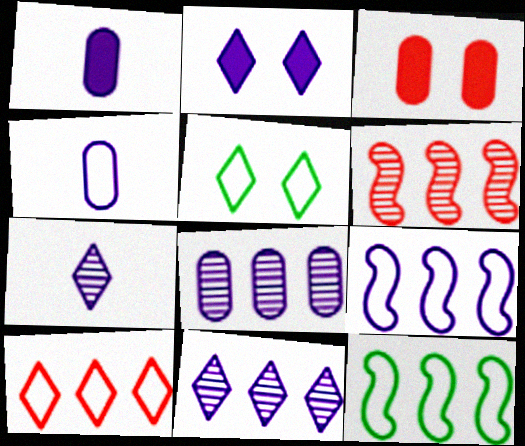[[1, 5, 6], 
[3, 7, 12]]